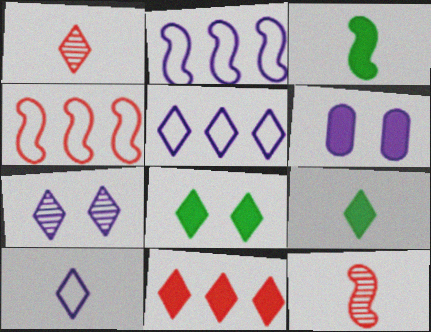[[1, 5, 8], 
[1, 9, 10], 
[3, 6, 11]]